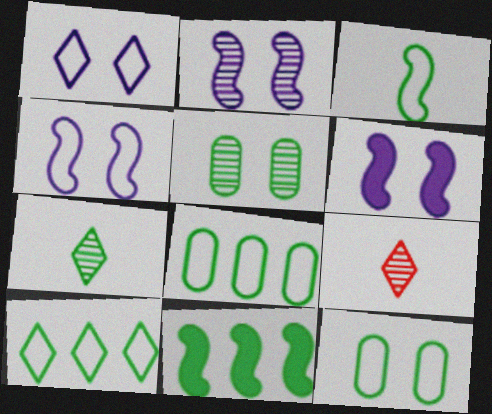[[2, 4, 6], 
[3, 10, 12], 
[6, 8, 9], 
[7, 11, 12]]